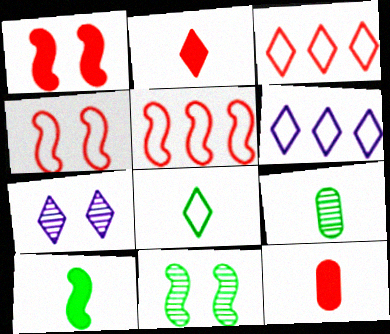[[1, 6, 9], 
[6, 11, 12], 
[8, 9, 10]]